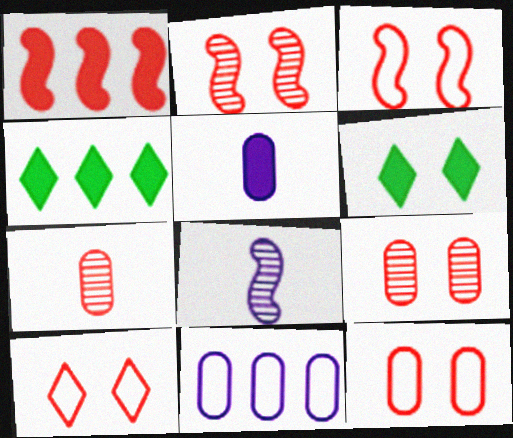[[1, 5, 6], 
[1, 7, 10], 
[3, 10, 12], 
[4, 8, 12]]